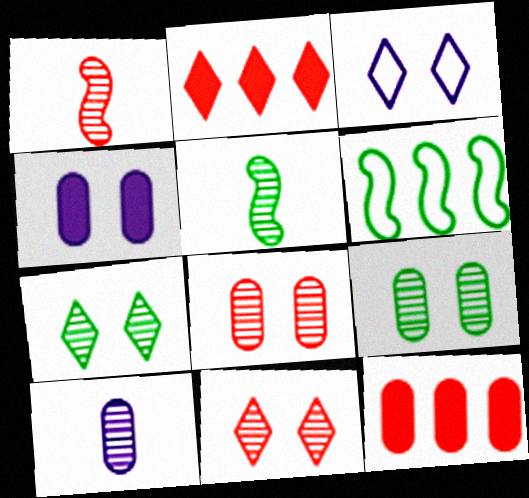[[3, 5, 12]]